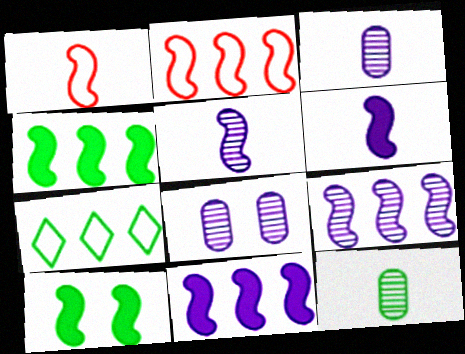[[1, 9, 10], 
[2, 4, 9], 
[2, 5, 10], 
[7, 10, 12]]